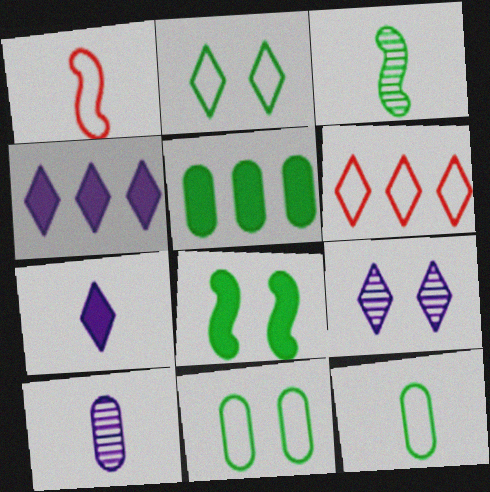[[1, 5, 9], 
[2, 3, 5], 
[6, 8, 10]]